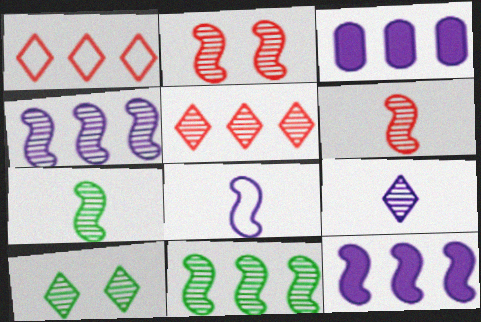[[1, 3, 11], 
[2, 4, 7], 
[5, 9, 10]]